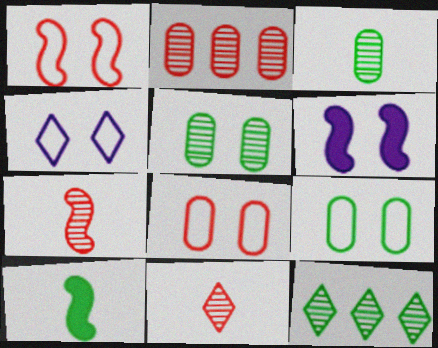[[1, 4, 9], 
[2, 4, 10], 
[9, 10, 12]]